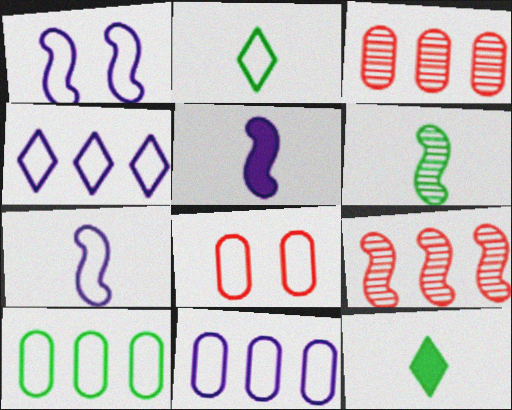[[1, 3, 12]]